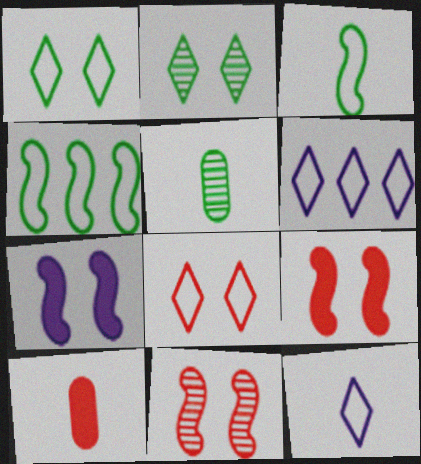[[5, 6, 9]]